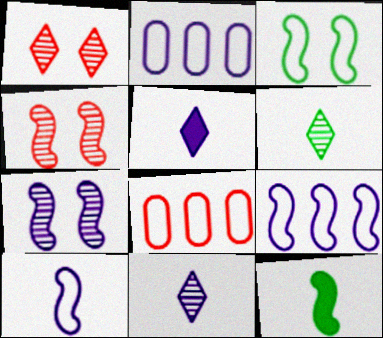[[1, 2, 12], 
[2, 5, 7], 
[4, 9, 12]]